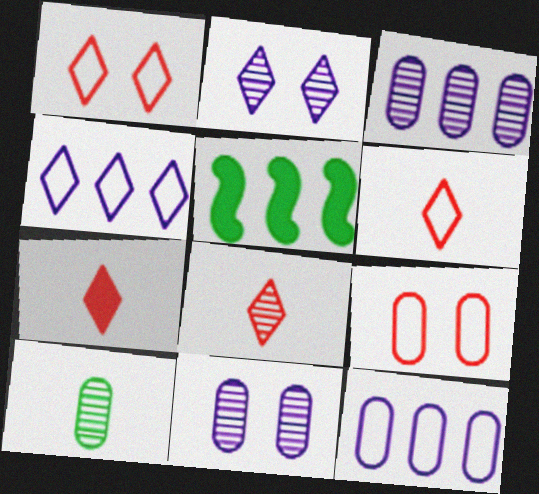[[5, 6, 11], 
[6, 7, 8]]